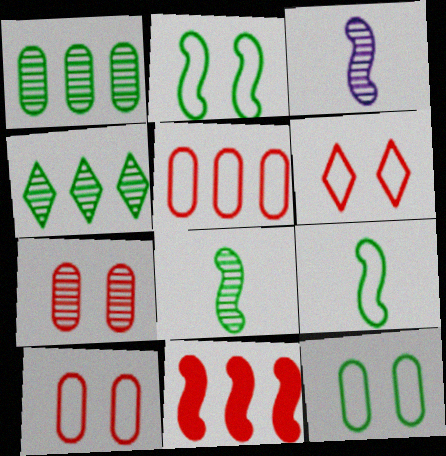[[2, 3, 11], 
[3, 4, 7]]